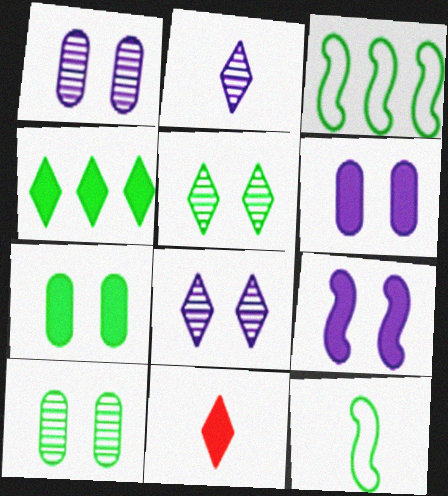[[1, 3, 11], 
[4, 10, 12]]